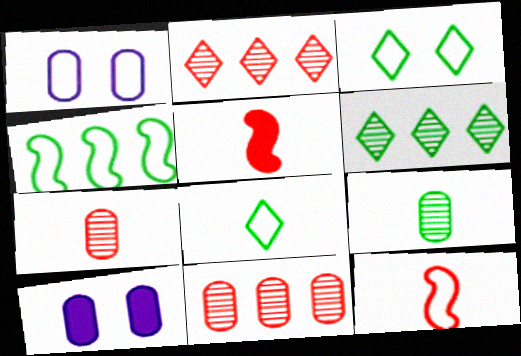[[1, 5, 6], 
[6, 10, 12]]